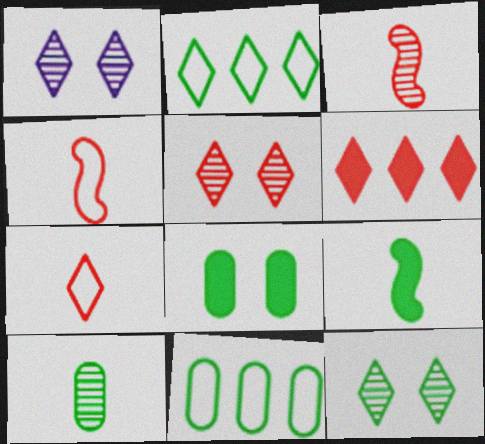[[1, 5, 12], 
[5, 6, 7], 
[8, 10, 11], 
[9, 11, 12]]